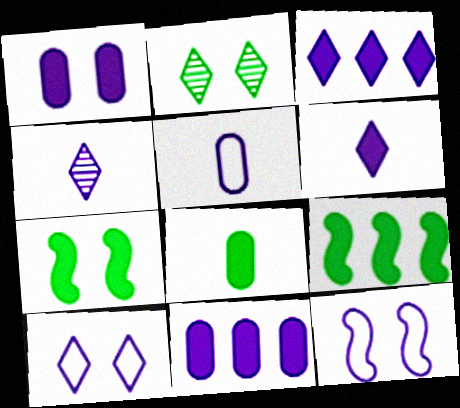[[3, 4, 10], 
[4, 11, 12]]